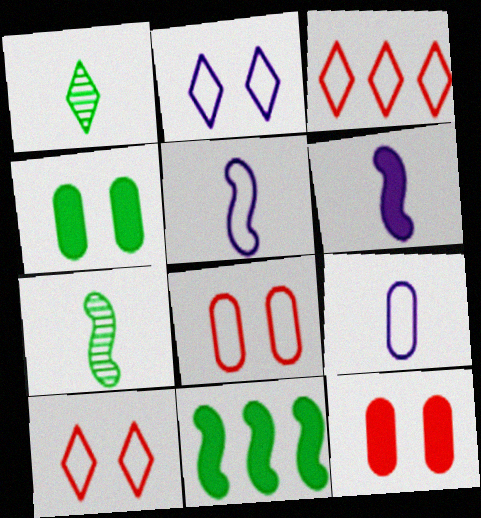[]